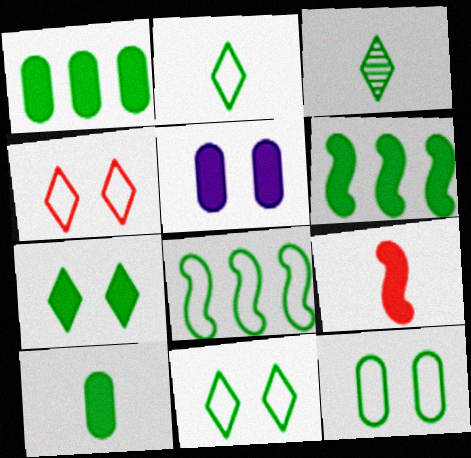[[2, 8, 12], 
[3, 6, 12], 
[6, 7, 10]]